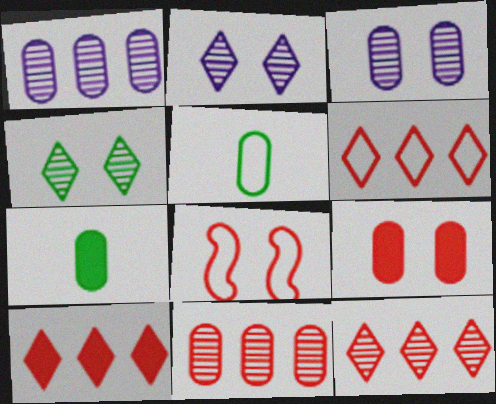[[1, 5, 9], 
[6, 10, 12]]